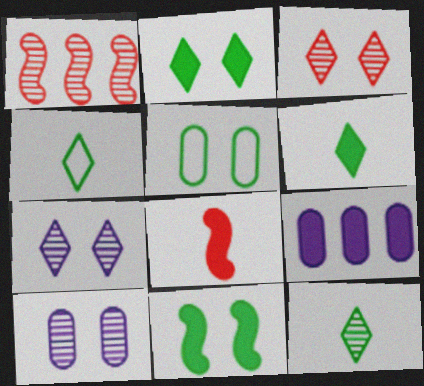[[1, 10, 12], 
[2, 8, 9], 
[4, 6, 12]]